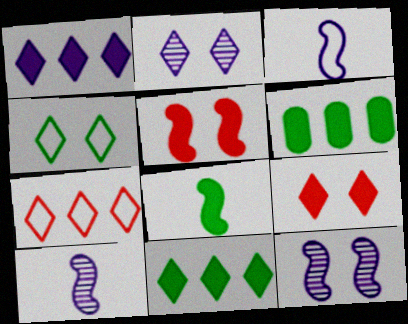[[2, 4, 9]]